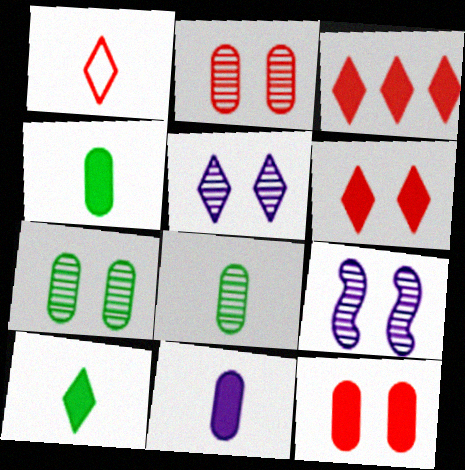[]